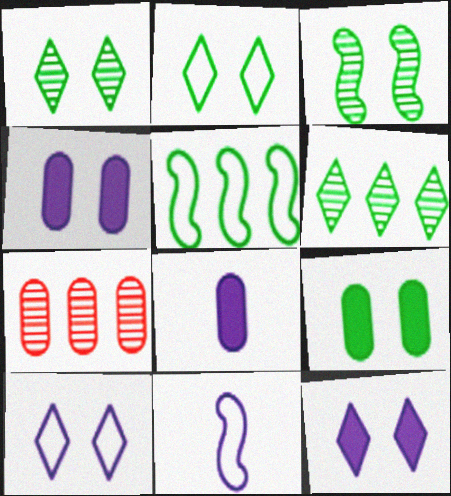[[2, 3, 9]]